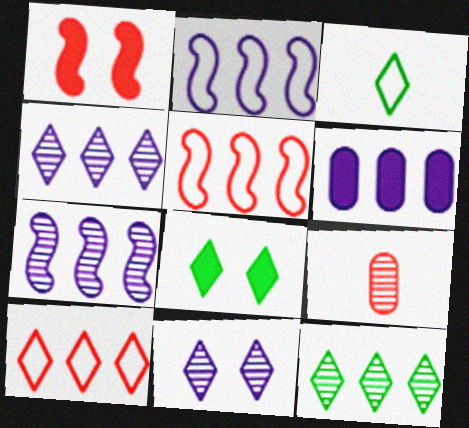[[1, 9, 10], 
[2, 4, 6], 
[2, 8, 9], 
[3, 8, 12], 
[5, 6, 12]]